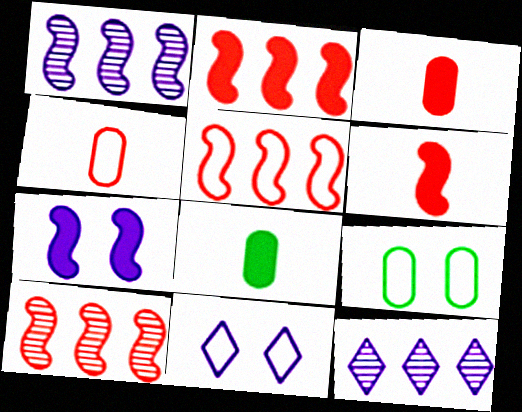[[2, 5, 10], 
[6, 9, 12], 
[8, 10, 11]]